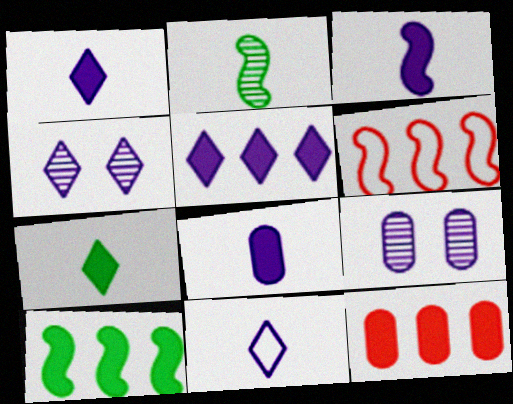[[1, 3, 8], 
[4, 5, 11], 
[5, 10, 12], 
[6, 7, 9]]